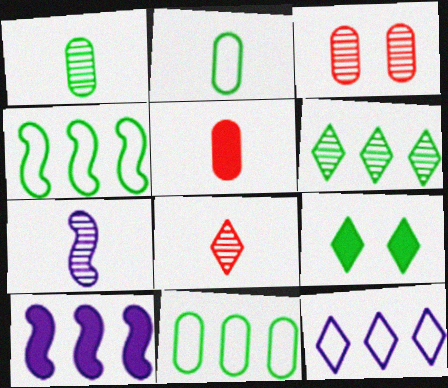[[1, 4, 9], 
[1, 7, 8], 
[3, 6, 7], 
[5, 9, 10], 
[8, 9, 12]]